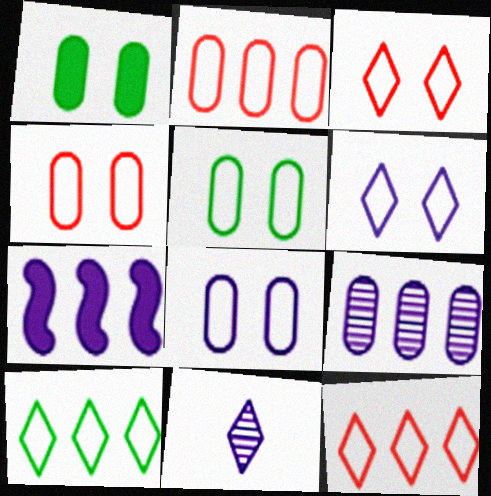[[4, 5, 8], 
[7, 8, 11]]